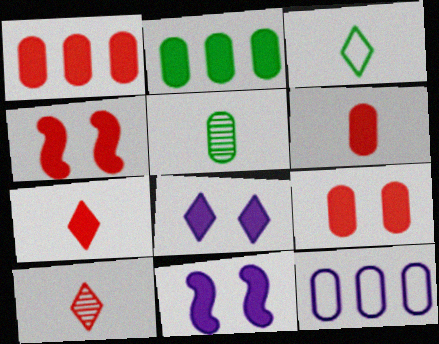[[1, 4, 7], 
[1, 6, 9], 
[2, 7, 11], 
[5, 9, 12]]